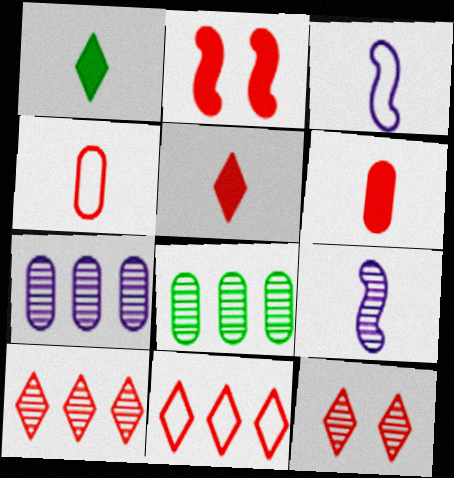[[1, 4, 9], 
[2, 4, 10], 
[5, 11, 12], 
[8, 9, 12]]